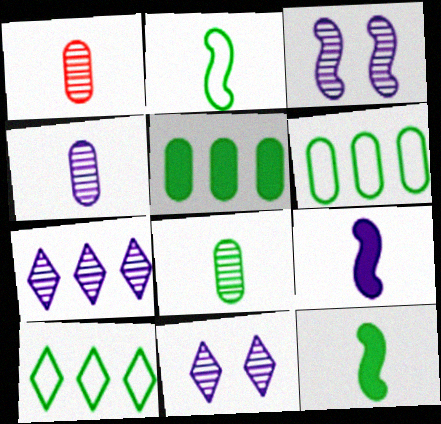[[1, 4, 8], 
[3, 4, 7]]